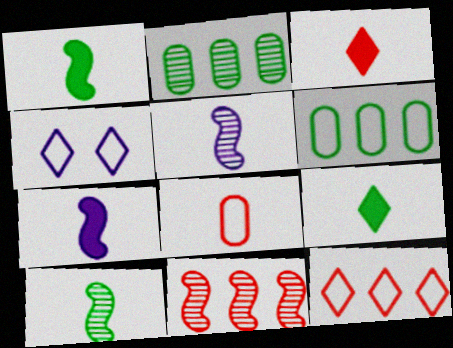[[5, 8, 9]]